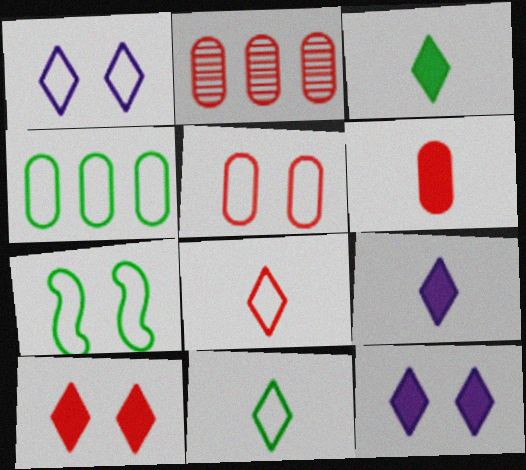[[1, 5, 7], 
[2, 5, 6], 
[2, 7, 9], 
[4, 7, 11]]